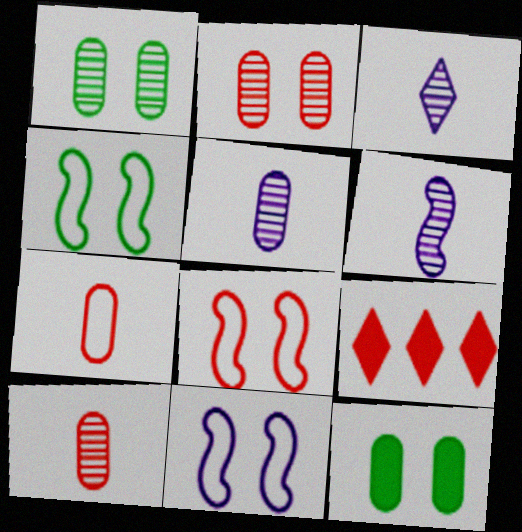[[3, 5, 6], 
[4, 5, 9], 
[4, 8, 11], 
[8, 9, 10]]